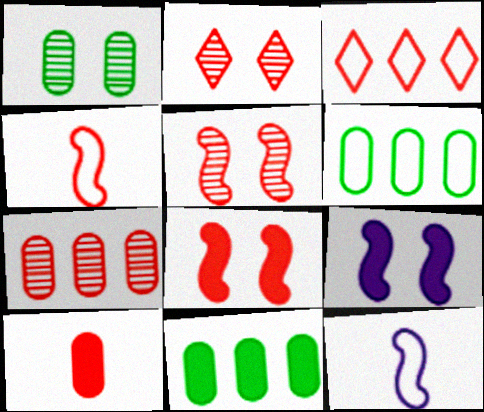[[2, 11, 12], 
[3, 5, 10]]